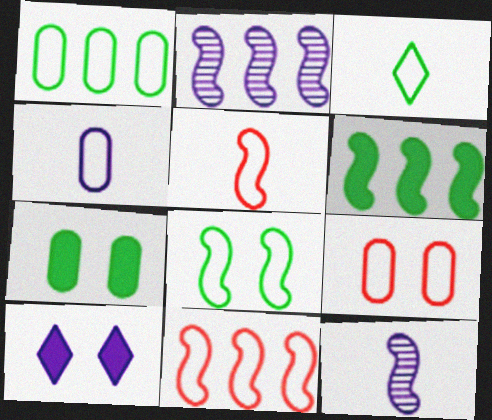[[1, 3, 8], 
[1, 4, 9], 
[2, 4, 10], 
[2, 6, 11], 
[3, 4, 5]]